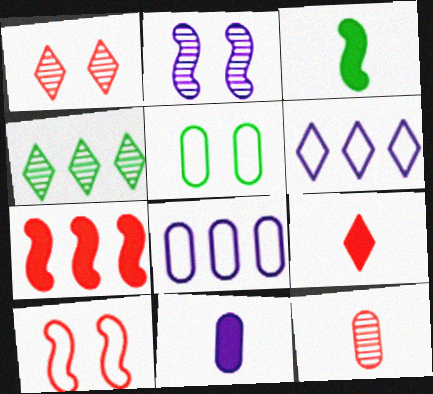[[1, 3, 8], 
[2, 4, 12], 
[2, 6, 11], 
[3, 4, 5], 
[3, 9, 11], 
[4, 7, 8], 
[4, 10, 11]]